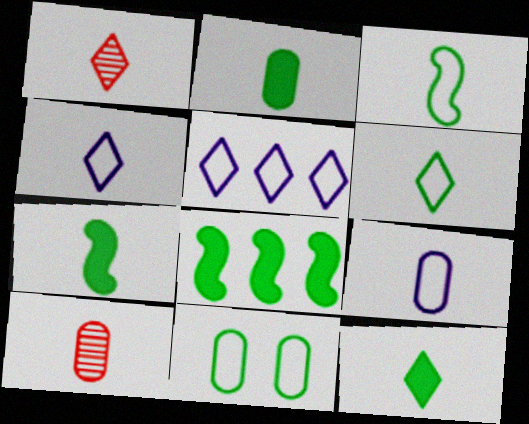[[1, 4, 12], 
[1, 7, 9], 
[2, 7, 12], 
[2, 9, 10], 
[4, 7, 10]]